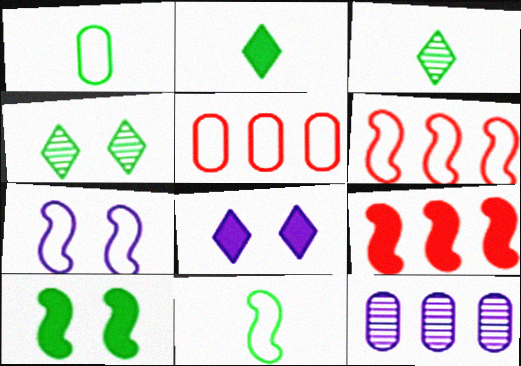[[6, 7, 11]]